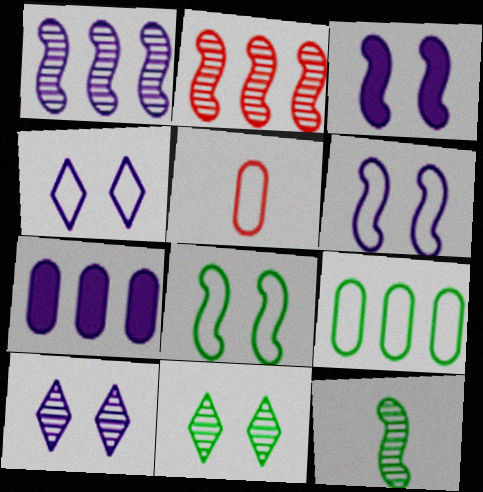[]